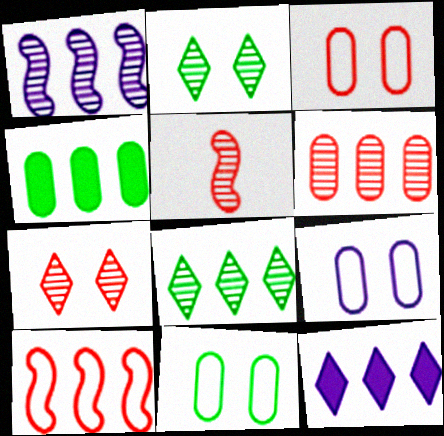[[1, 6, 8], 
[3, 9, 11], 
[5, 6, 7], 
[5, 11, 12]]